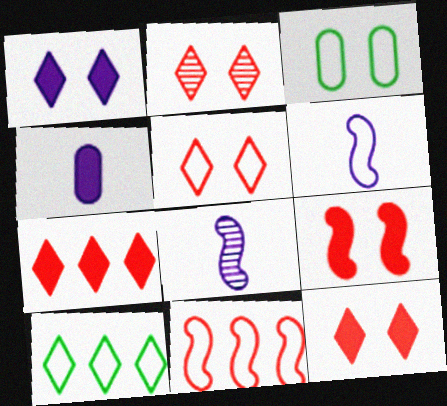[[2, 5, 12], 
[3, 7, 8]]